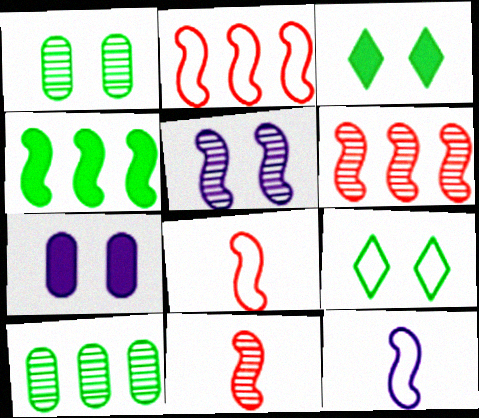[[4, 5, 8]]